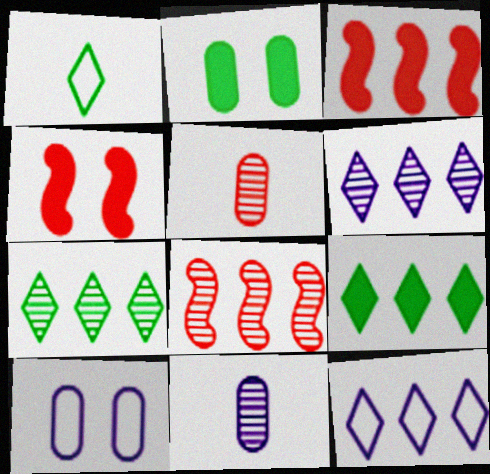[]